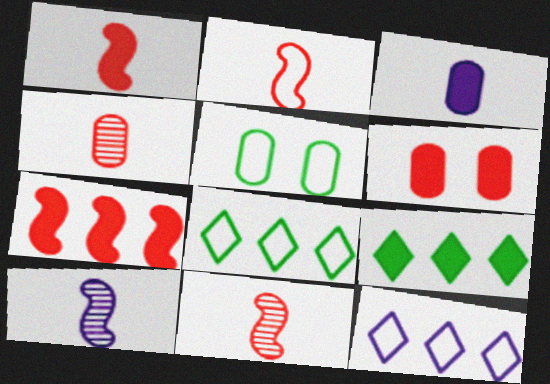[[1, 2, 11], 
[2, 5, 12], 
[6, 8, 10]]